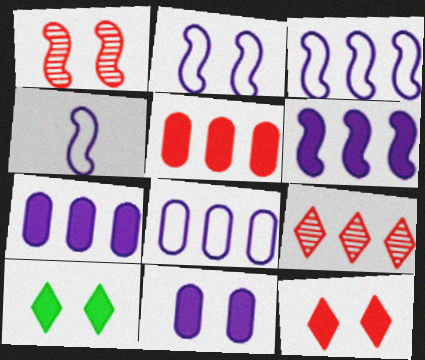[[2, 3, 4]]